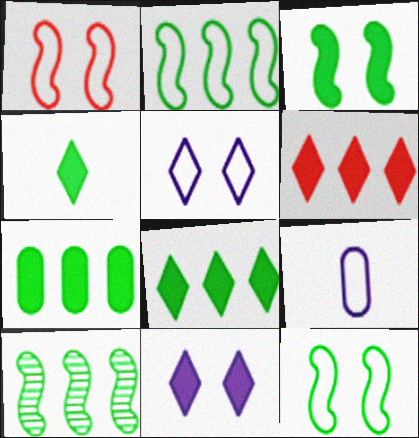[[3, 4, 7], 
[4, 6, 11]]